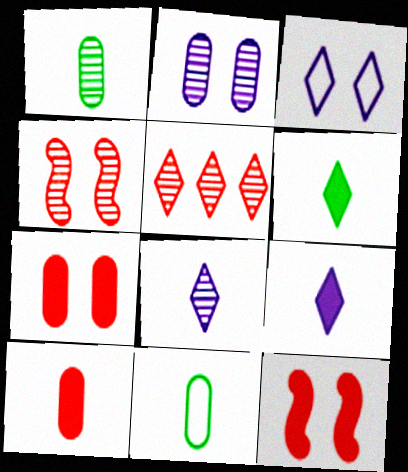[[3, 5, 6]]